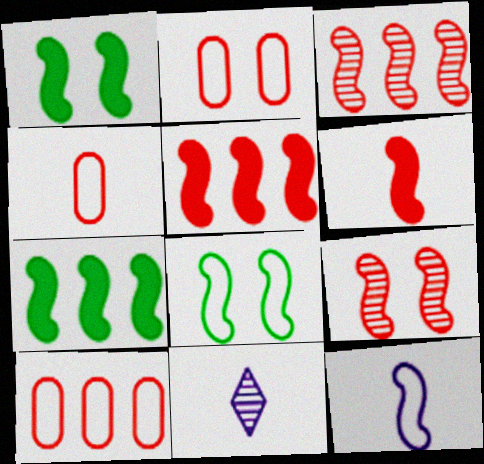[[1, 3, 12], 
[1, 10, 11], 
[2, 4, 10], 
[2, 7, 11], 
[7, 9, 12]]